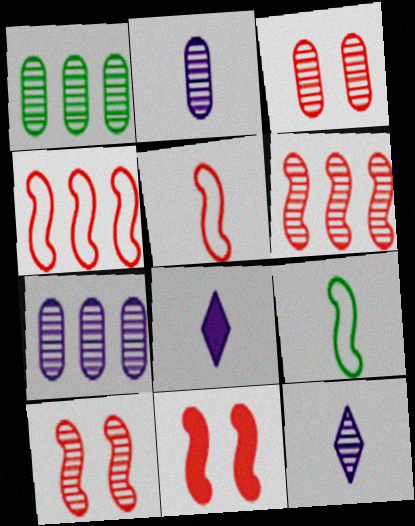[[1, 2, 3], 
[1, 10, 12], 
[5, 6, 11]]